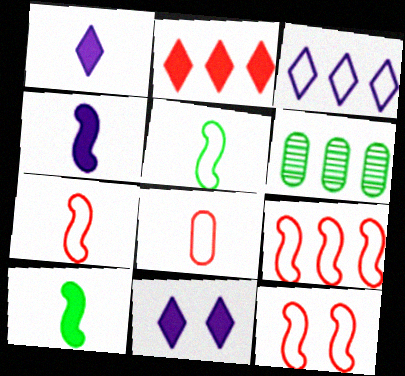[[1, 6, 12], 
[6, 7, 11], 
[7, 9, 12]]